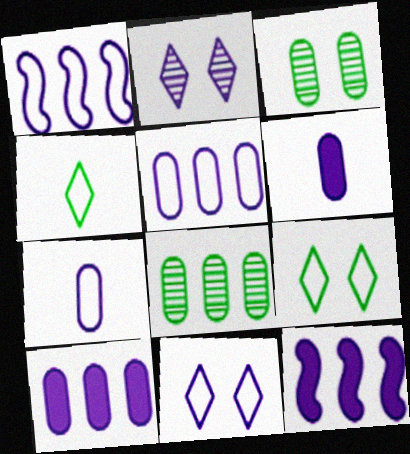[[1, 2, 6], 
[1, 7, 11], 
[2, 7, 12]]